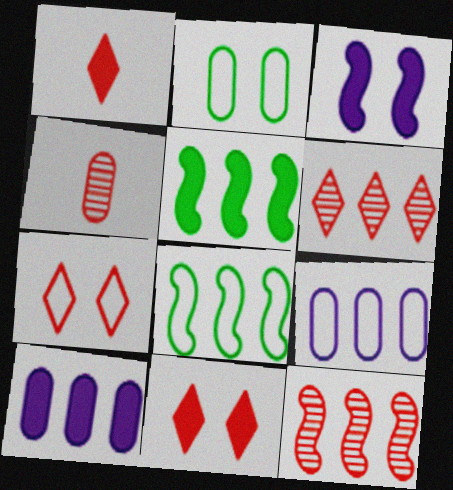[[1, 6, 7], 
[2, 4, 10], 
[5, 6, 9], 
[6, 8, 10]]